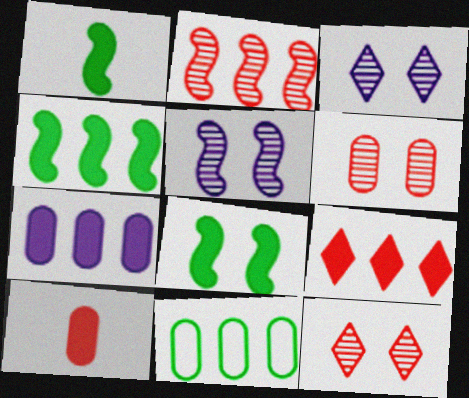[[1, 4, 8], 
[4, 7, 9]]